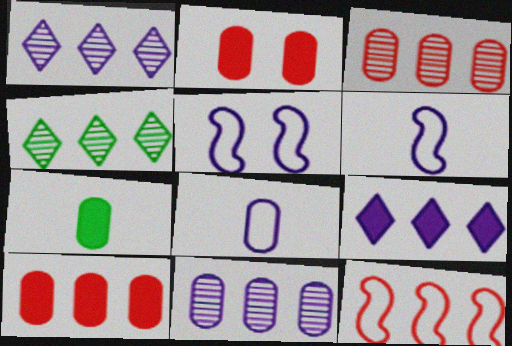[[2, 4, 6]]